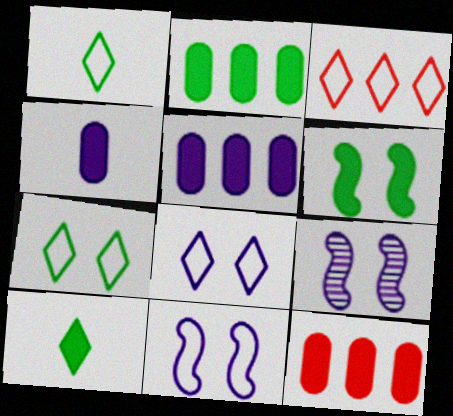[[1, 3, 8], 
[1, 9, 12], 
[2, 5, 12], 
[2, 6, 10]]